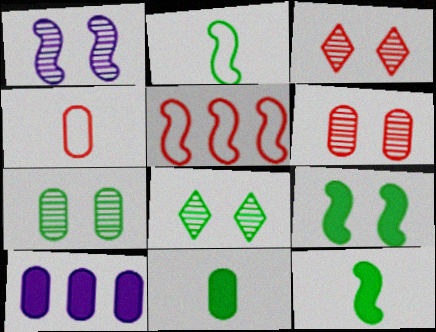[[1, 3, 7], 
[1, 5, 12], 
[1, 6, 8], 
[2, 3, 10], 
[4, 7, 10]]